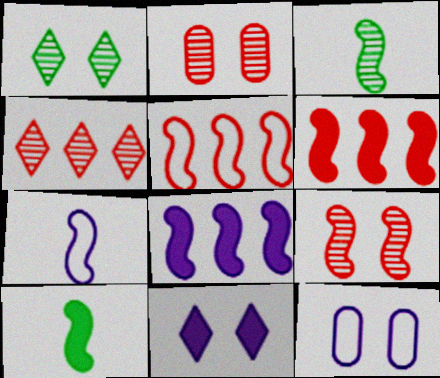[[4, 10, 12]]